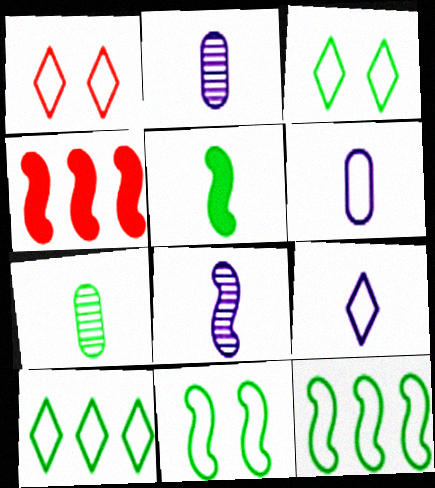[[1, 6, 12], 
[1, 9, 10], 
[2, 3, 4], 
[4, 8, 11]]